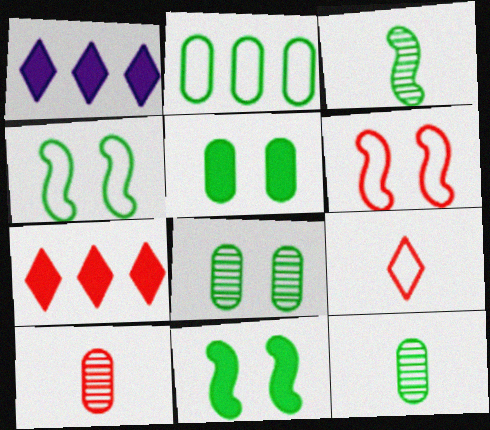[[1, 4, 10], 
[1, 6, 12], 
[2, 5, 12], 
[6, 7, 10]]